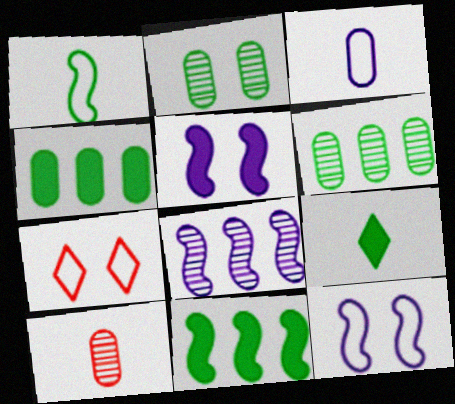[[2, 5, 7]]